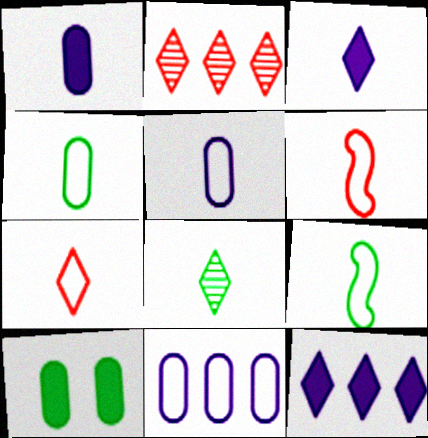[[1, 6, 8], 
[3, 7, 8], 
[5, 7, 9]]